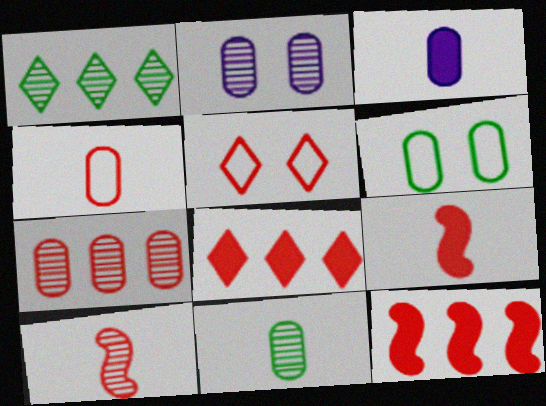[[1, 2, 10], 
[2, 7, 11], 
[3, 4, 11], 
[3, 6, 7], 
[5, 7, 9]]